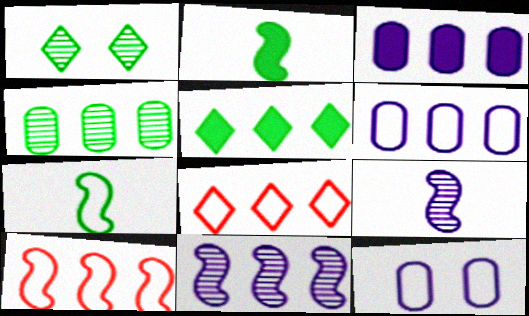[[7, 8, 12]]